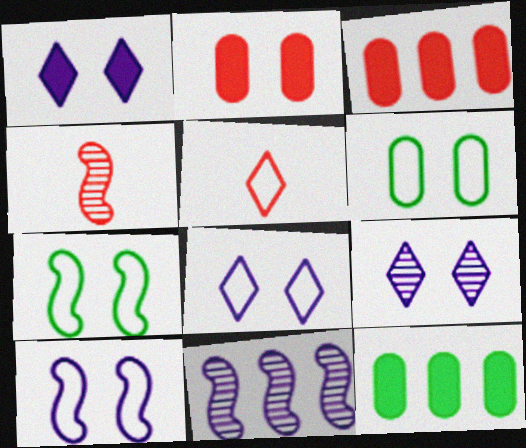[[1, 8, 9], 
[2, 7, 9], 
[4, 8, 12]]